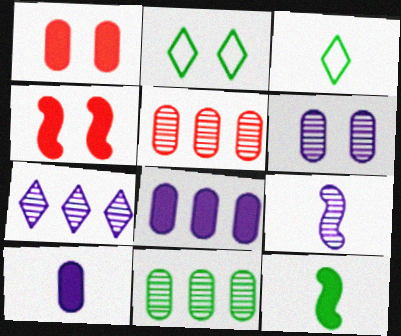[[2, 4, 6], 
[2, 11, 12], 
[6, 7, 9]]